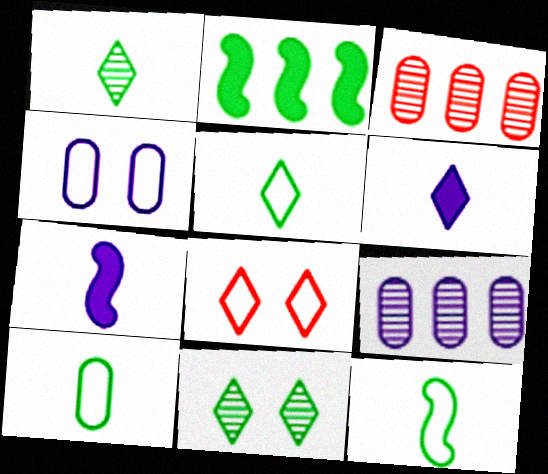[[2, 10, 11], 
[5, 10, 12]]